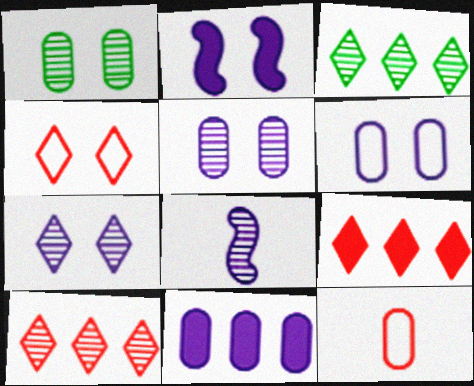[[1, 2, 4], 
[1, 8, 10], 
[1, 11, 12], 
[2, 3, 12], 
[2, 6, 7]]